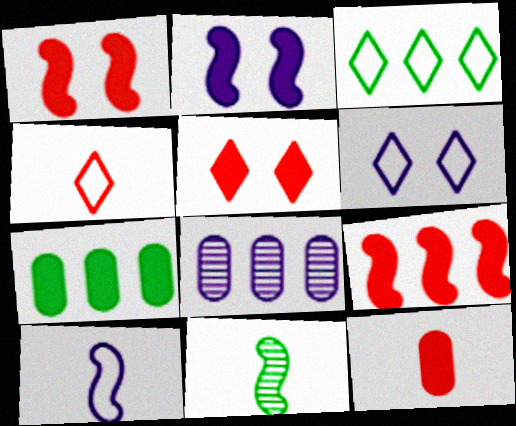[[3, 4, 6], 
[3, 8, 9], 
[5, 9, 12]]